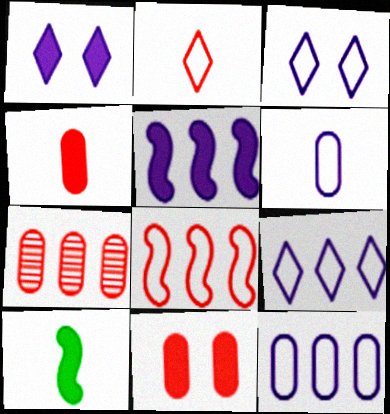[[3, 7, 10]]